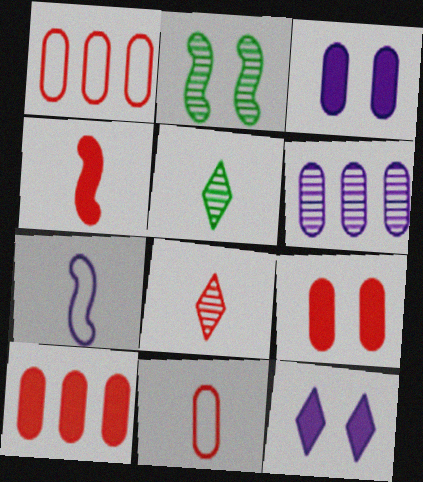[[2, 6, 8], 
[4, 8, 11], 
[6, 7, 12]]